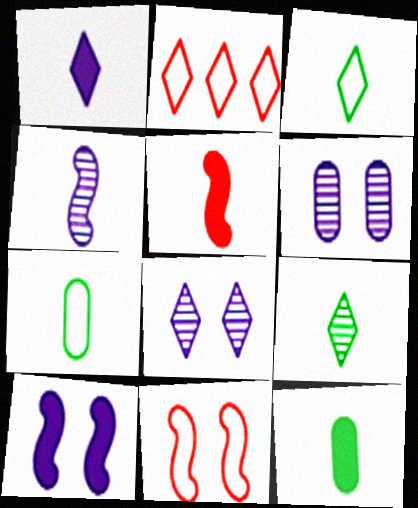[[1, 5, 12]]